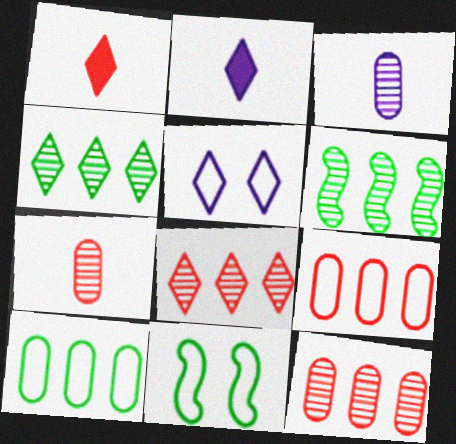[[1, 4, 5], 
[2, 11, 12]]